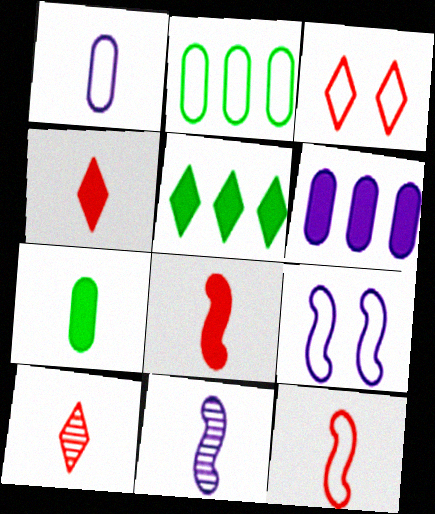[]